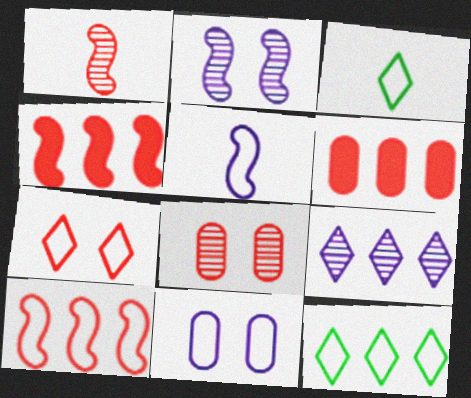[[1, 6, 7], 
[2, 3, 6], 
[3, 10, 11]]